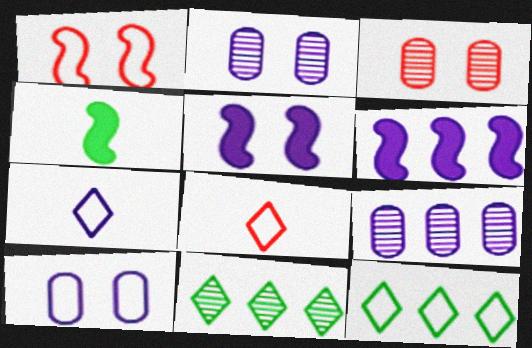[[2, 6, 7], 
[5, 7, 9]]